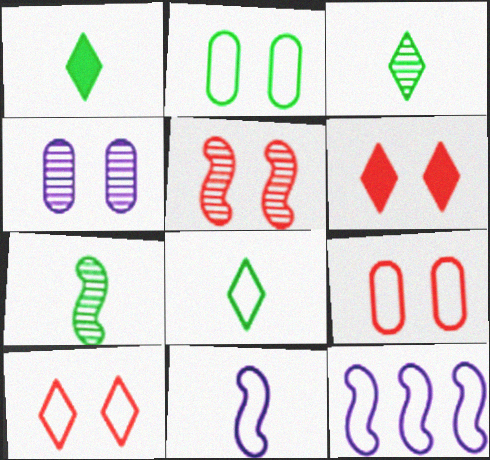[[1, 3, 8], 
[5, 6, 9], 
[8, 9, 12]]